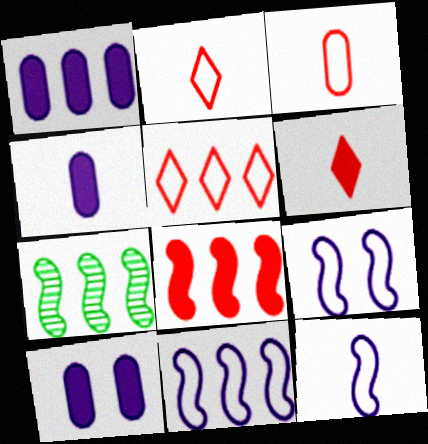[[1, 4, 10], 
[1, 5, 7], 
[2, 7, 10], 
[7, 8, 11], 
[9, 11, 12]]